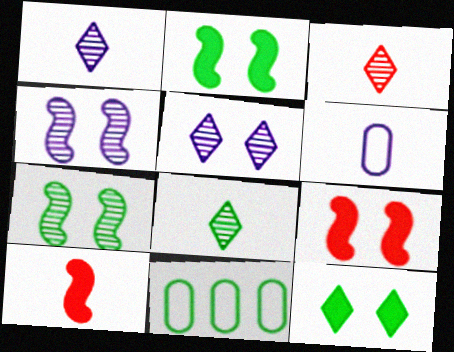[[1, 3, 8], 
[1, 9, 11], 
[2, 8, 11], 
[5, 10, 11], 
[6, 8, 10]]